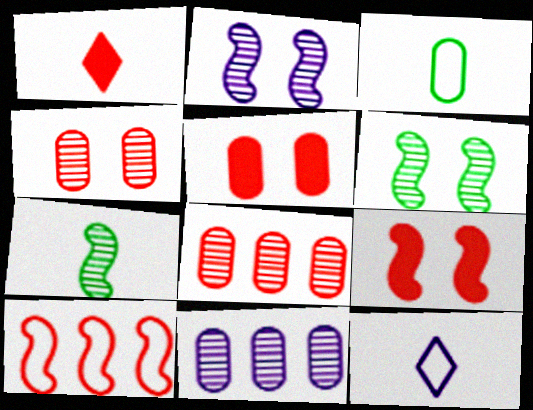[[1, 4, 10], 
[3, 5, 11]]